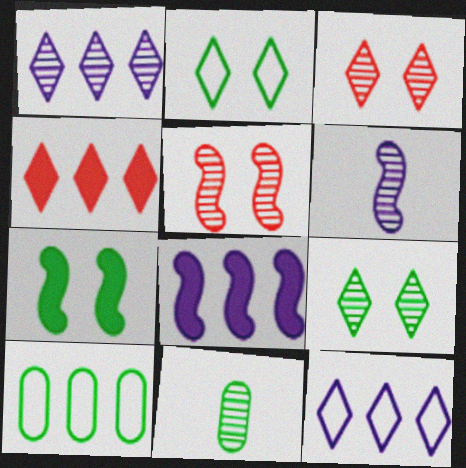[[1, 5, 11]]